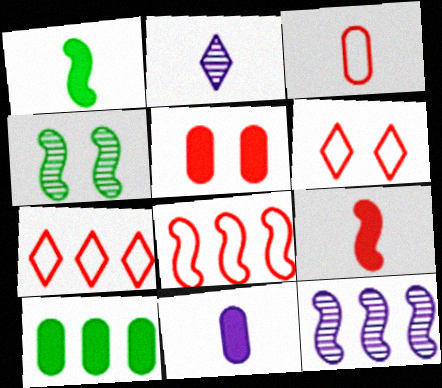[[1, 2, 3], 
[3, 6, 8], 
[4, 7, 11], 
[5, 10, 11], 
[7, 10, 12]]